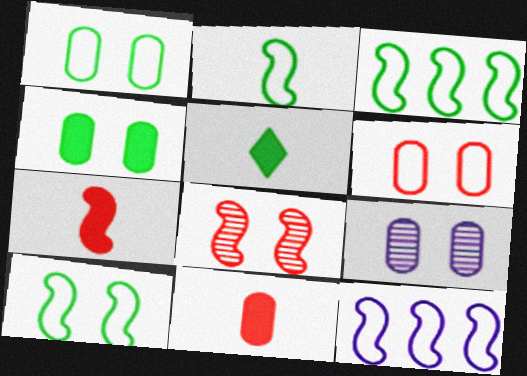[[2, 3, 10], 
[4, 6, 9]]